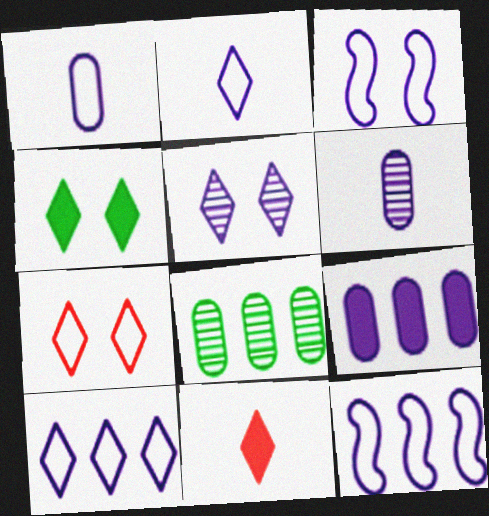[[1, 3, 10], 
[3, 8, 11], 
[4, 5, 7]]